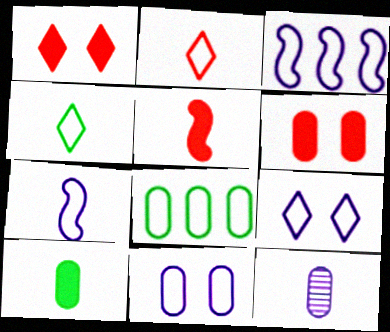[[4, 5, 12], 
[6, 8, 12]]